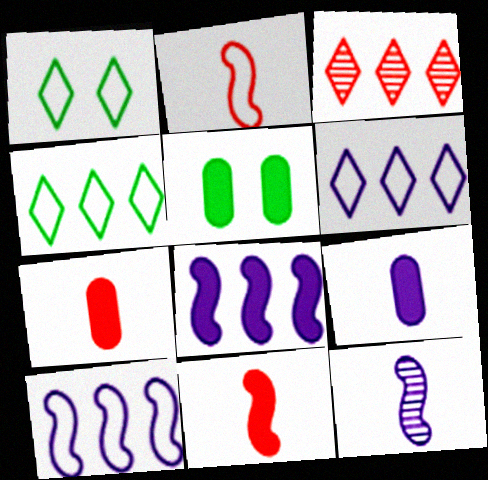[]